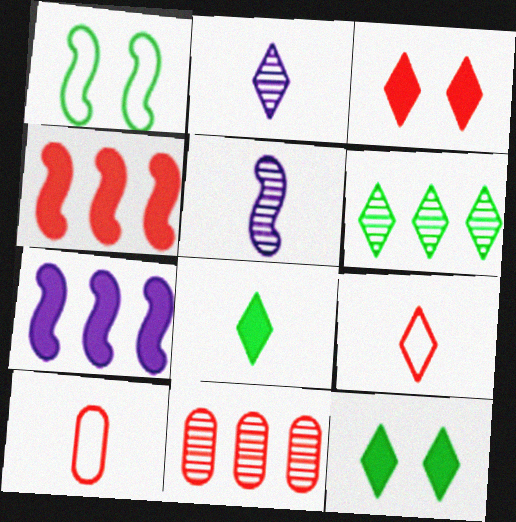[[1, 4, 5], 
[2, 8, 9], 
[5, 8, 10]]